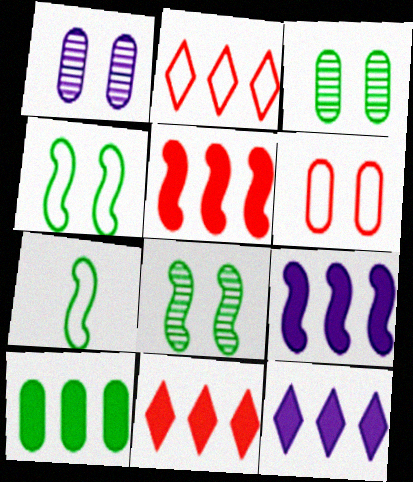[[1, 7, 11], 
[5, 10, 12], 
[9, 10, 11]]